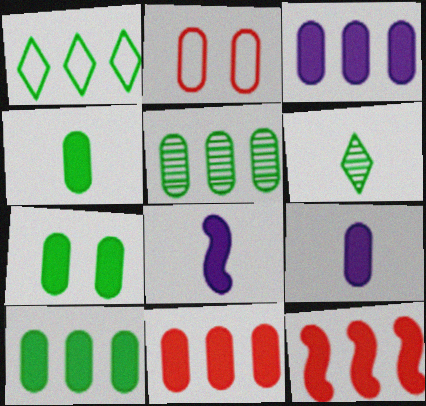[[2, 5, 9], 
[3, 10, 11], 
[4, 7, 10], 
[7, 9, 11]]